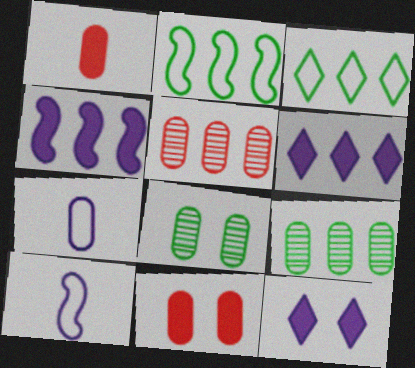[[2, 5, 6], 
[3, 4, 5], 
[7, 9, 11]]